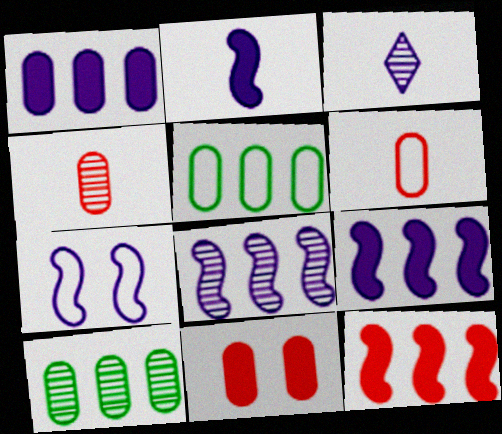[[1, 3, 7], 
[2, 7, 8]]